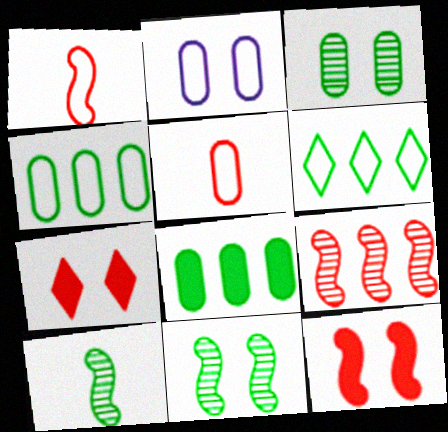[[1, 2, 6], 
[1, 9, 12], 
[2, 4, 5], 
[2, 7, 11], 
[5, 7, 9]]